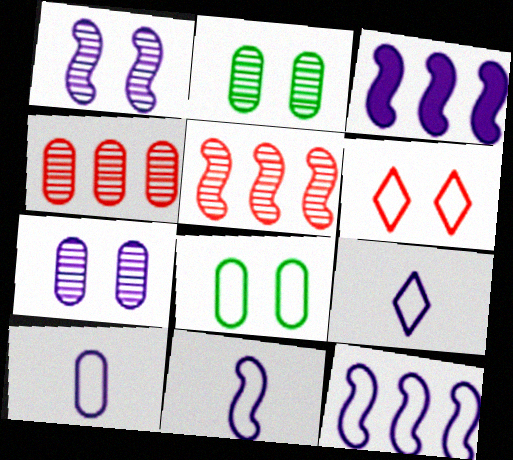[[1, 3, 11], 
[3, 7, 9], 
[9, 10, 11]]